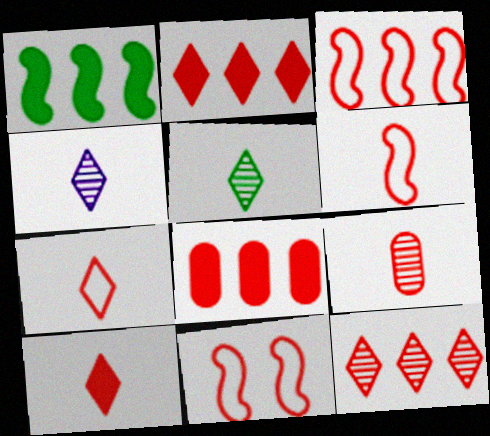[[2, 9, 11], 
[3, 6, 11], 
[3, 8, 12], 
[6, 9, 10]]